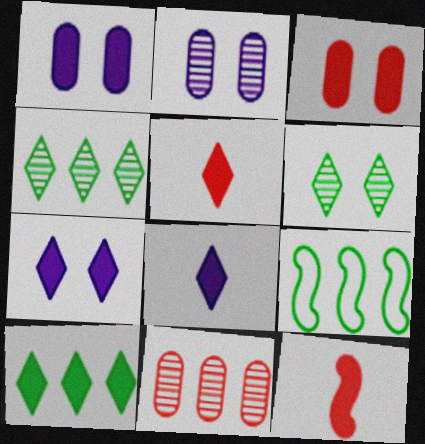[[1, 10, 12], 
[2, 5, 9], 
[5, 7, 10]]